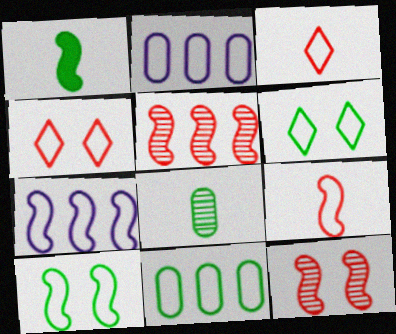[[1, 7, 12], 
[2, 3, 10], 
[2, 6, 9], 
[7, 9, 10]]